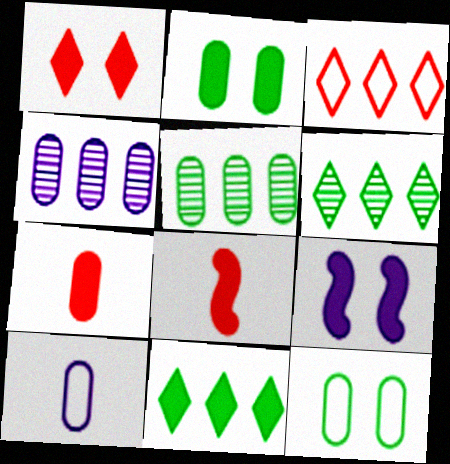[[1, 2, 9], 
[4, 7, 12], 
[7, 9, 11]]